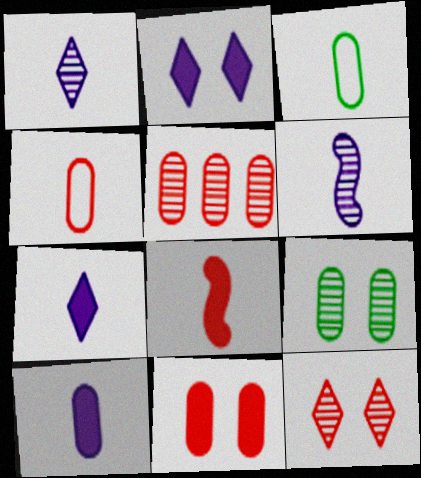[[1, 3, 8], 
[4, 5, 11]]